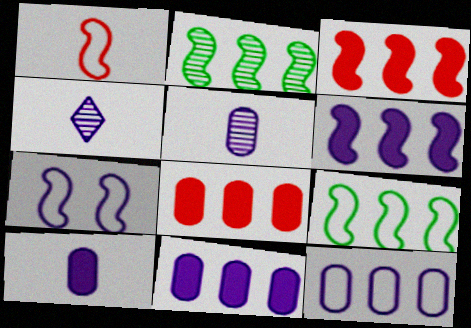[[1, 7, 9], 
[4, 7, 11]]